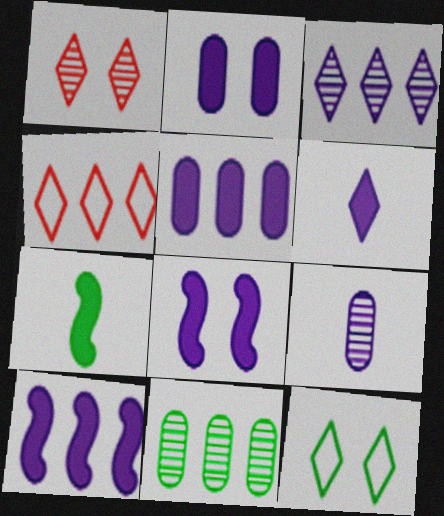[[2, 6, 10], 
[4, 10, 11], 
[5, 6, 8], 
[7, 11, 12]]